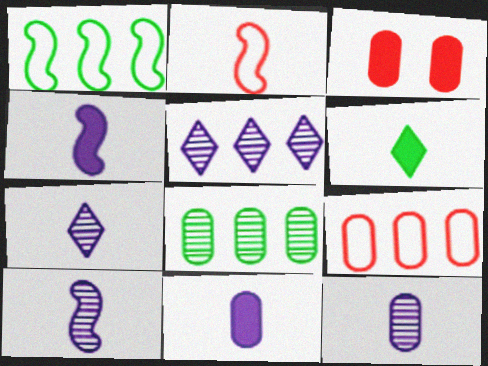[[1, 3, 7], 
[2, 6, 12], 
[7, 10, 12]]